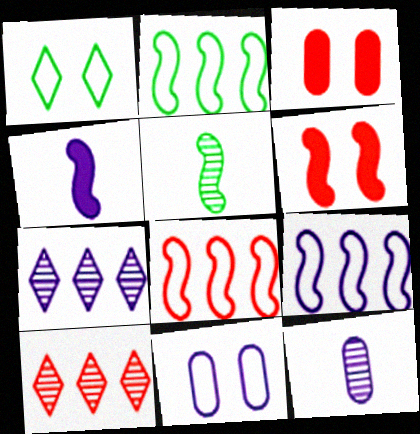[[2, 8, 9], 
[4, 7, 11], 
[5, 6, 9]]